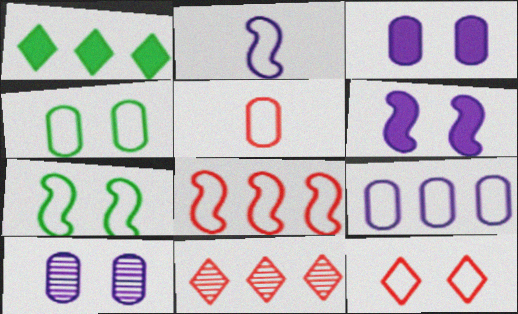[[2, 7, 8], 
[4, 5, 9], 
[5, 8, 12]]